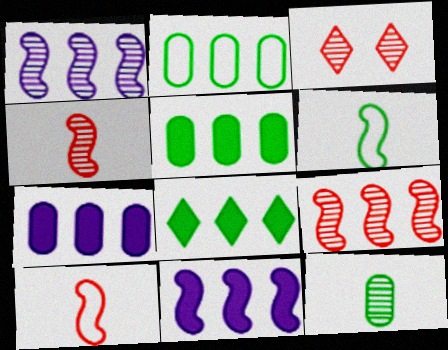[[1, 3, 12], 
[3, 6, 7]]